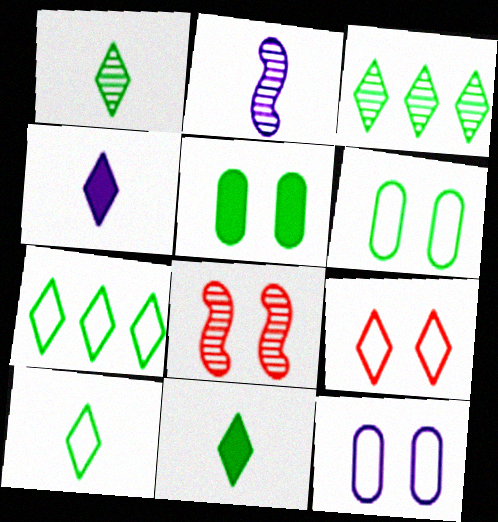[[1, 10, 11], 
[3, 4, 9]]